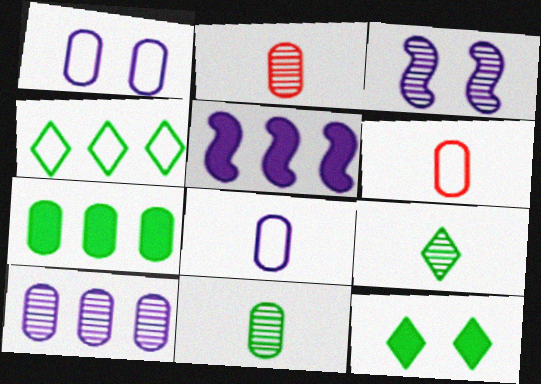[[1, 2, 7], 
[4, 9, 12]]